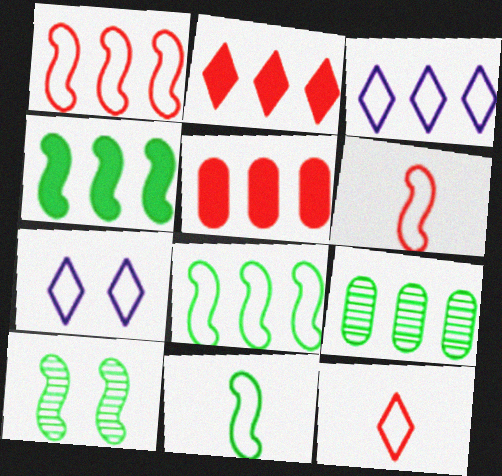[[4, 10, 11]]